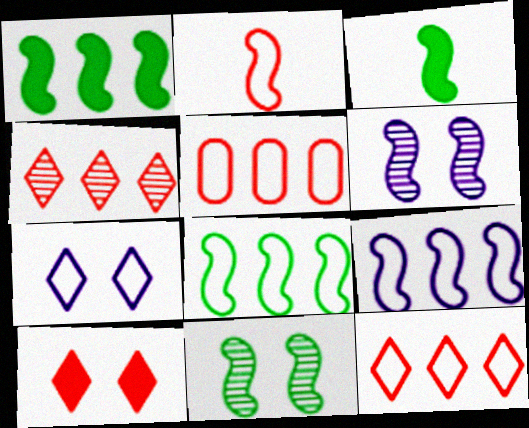[[1, 2, 6], 
[3, 8, 11]]